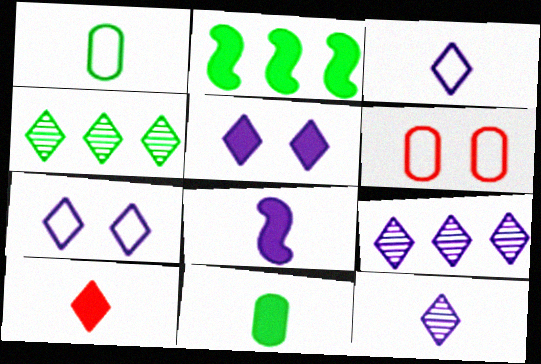[[2, 6, 12], 
[3, 5, 9], 
[4, 6, 8], 
[4, 7, 10], 
[8, 10, 11]]